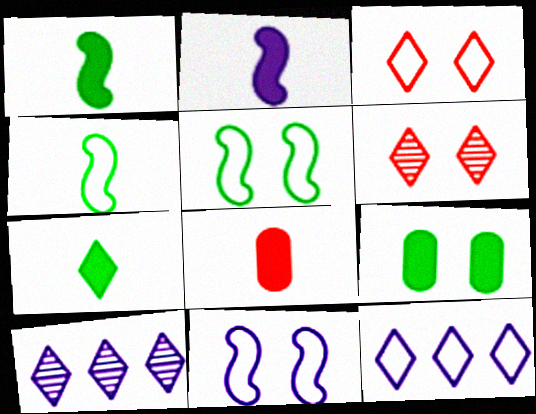[[2, 7, 8], 
[3, 7, 10], 
[5, 8, 10], 
[6, 7, 12], 
[6, 9, 11]]